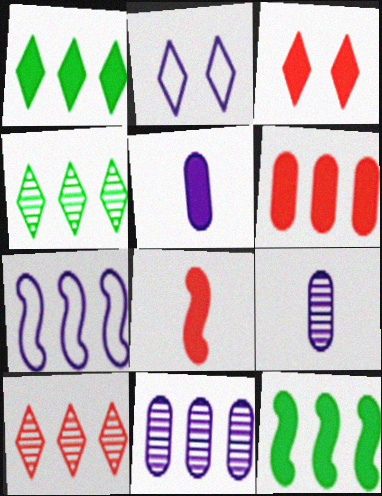[[3, 5, 12], 
[3, 6, 8], 
[4, 6, 7]]